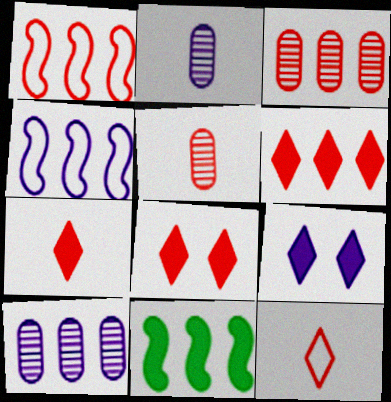[[1, 3, 6], 
[1, 5, 8], 
[2, 4, 9], 
[6, 7, 8]]